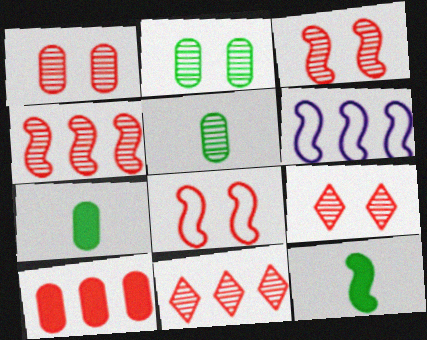[[1, 3, 9], 
[3, 6, 12], 
[6, 7, 9]]